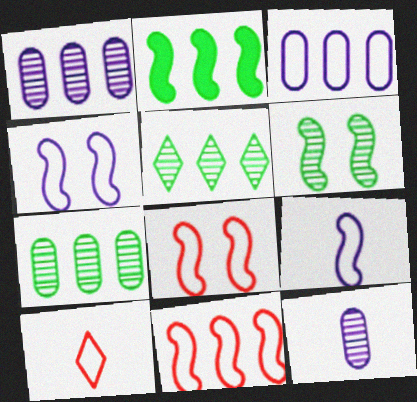[]